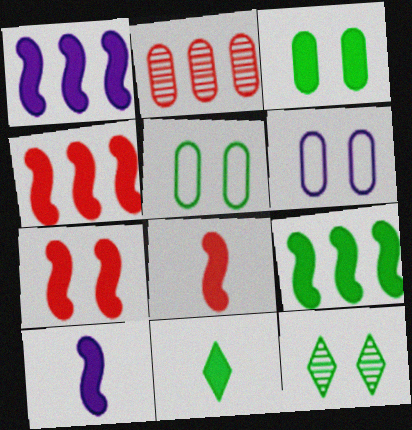[[1, 4, 9], 
[3, 9, 11], 
[4, 7, 8], 
[6, 7, 12], 
[7, 9, 10]]